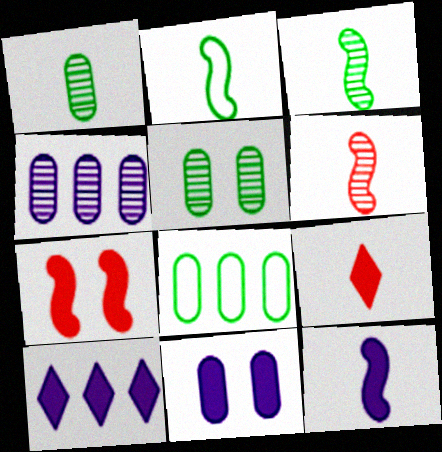[[2, 6, 12], 
[10, 11, 12]]